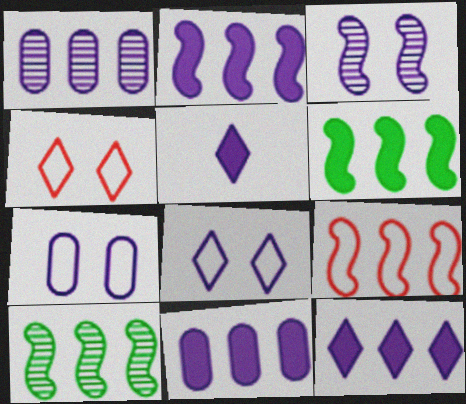[[2, 9, 10], 
[2, 11, 12]]